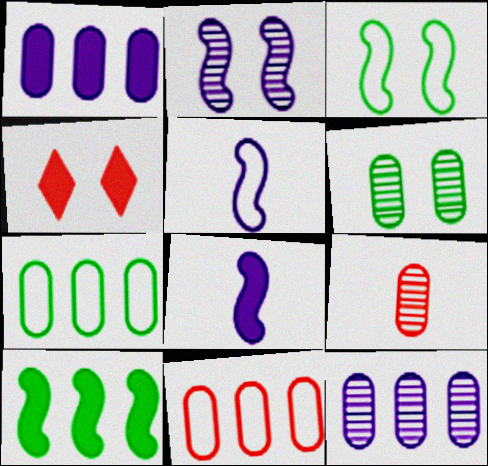[[6, 9, 12]]